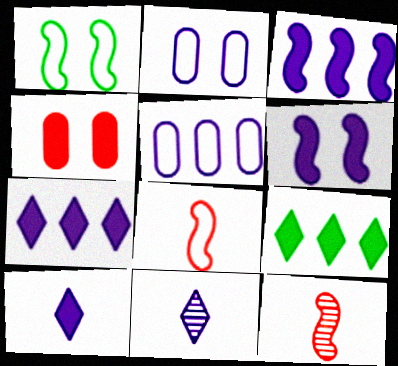[[1, 3, 12], 
[2, 3, 11], 
[2, 9, 12], 
[5, 6, 11]]